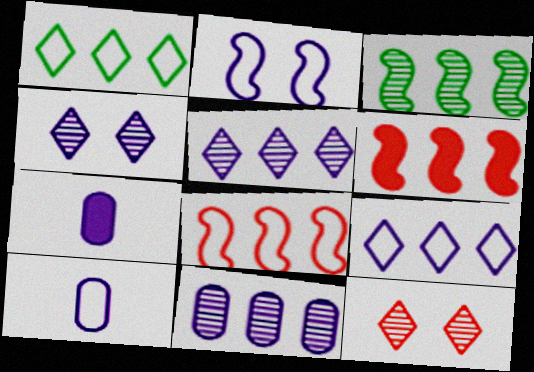[[1, 6, 11], 
[2, 5, 7], 
[2, 9, 10]]